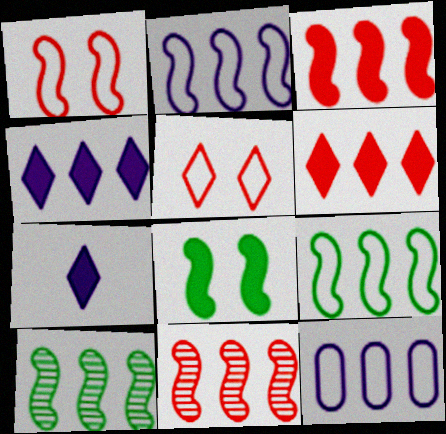[[2, 3, 10], 
[6, 10, 12]]